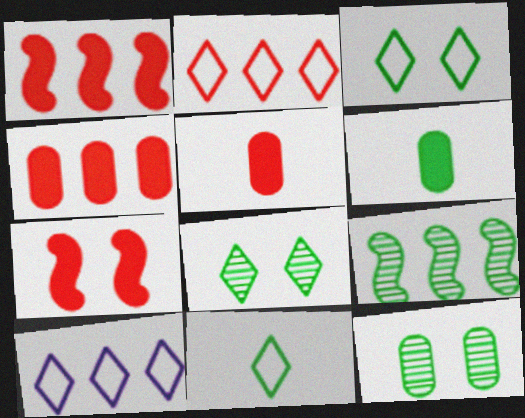[[3, 6, 9], 
[4, 9, 10]]